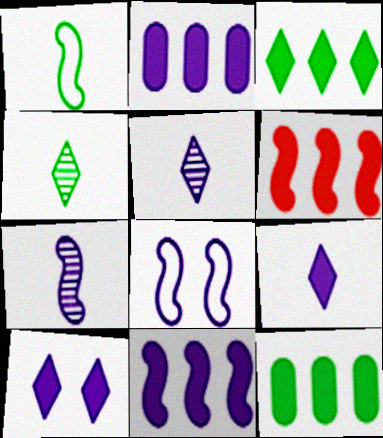[[2, 3, 6], 
[2, 5, 8], 
[7, 8, 11]]